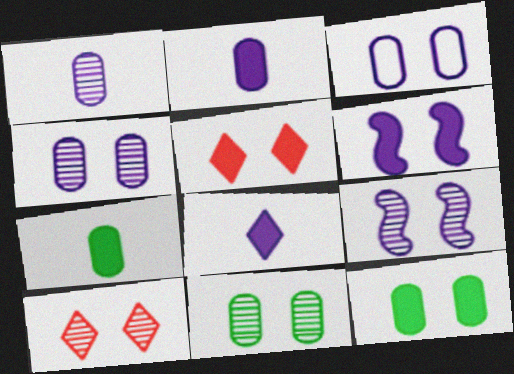[[5, 6, 12], 
[9, 10, 11]]